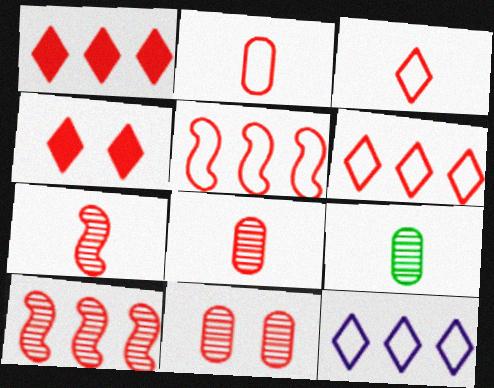[[2, 4, 10], 
[4, 5, 8]]